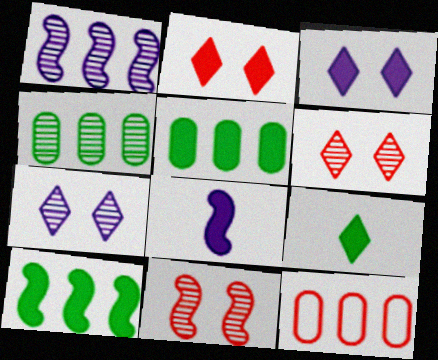[[2, 5, 8]]